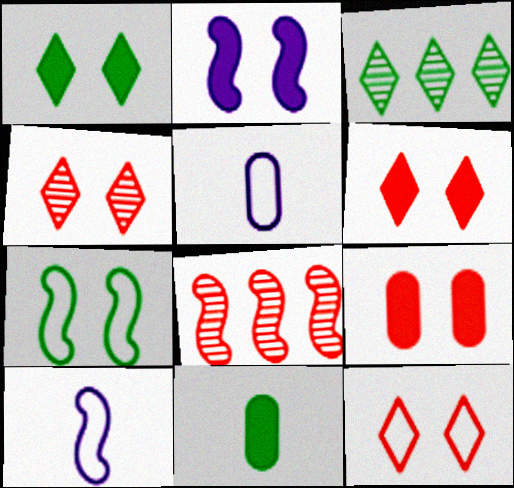[[1, 2, 9], 
[1, 5, 8], 
[3, 7, 11], 
[3, 9, 10], 
[4, 6, 12]]